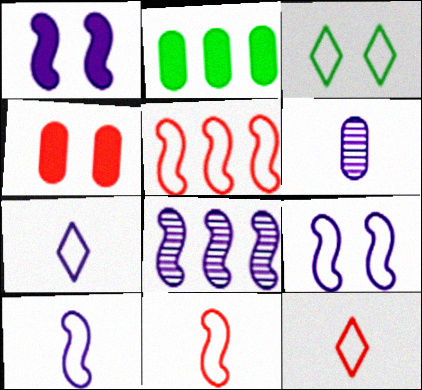[[1, 8, 10]]